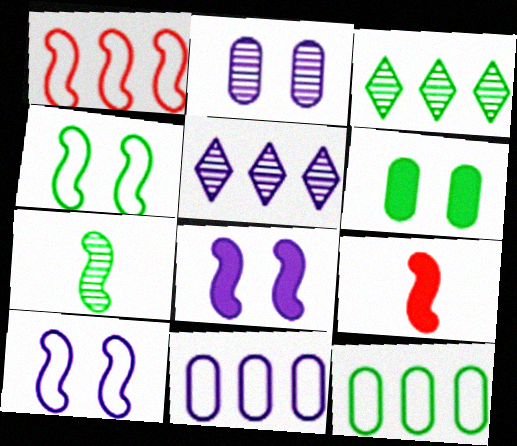[[1, 7, 8]]